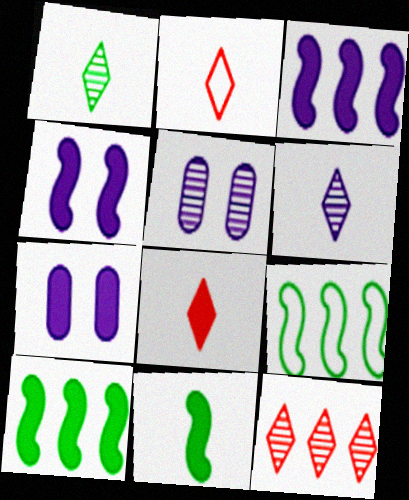[[2, 5, 10], 
[5, 8, 9], 
[7, 8, 10]]